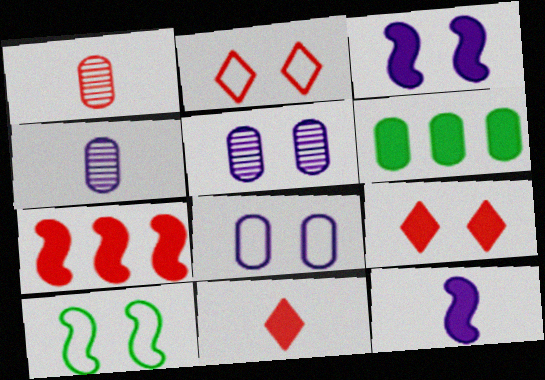[[1, 2, 7], 
[1, 6, 8], 
[2, 8, 10], 
[3, 6, 11], 
[5, 9, 10], 
[6, 9, 12]]